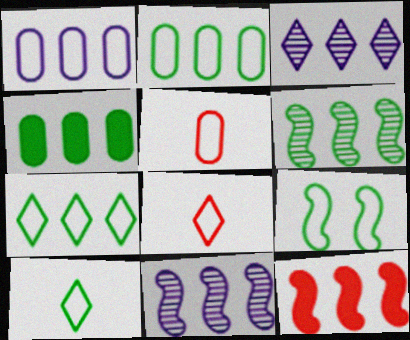[[1, 8, 9], 
[2, 3, 12], 
[2, 9, 10], 
[4, 6, 7]]